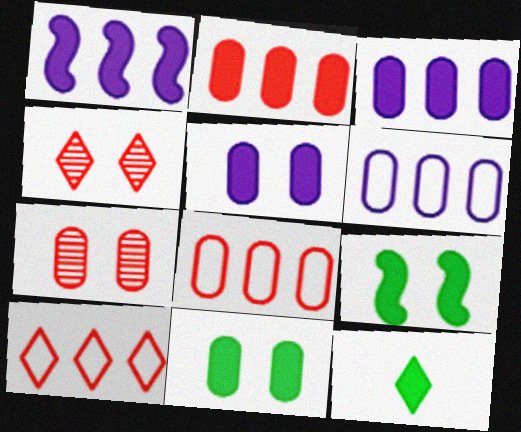[]